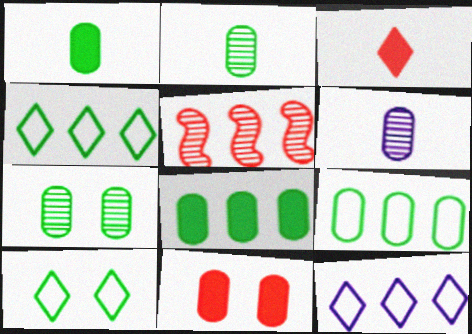[[1, 7, 9], 
[5, 8, 12], 
[6, 9, 11]]